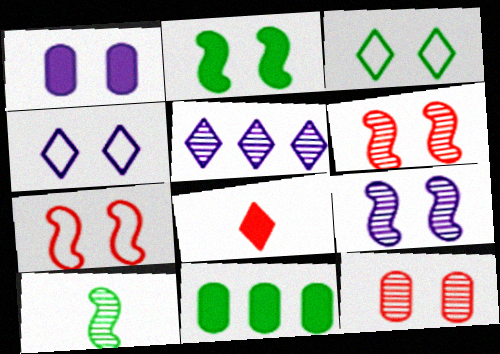[[1, 3, 6], 
[1, 4, 9], 
[2, 4, 12], 
[2, 7, 9], 
[3, 5, 8], 
[3, 10, 11], 
[5, 10, 12]]